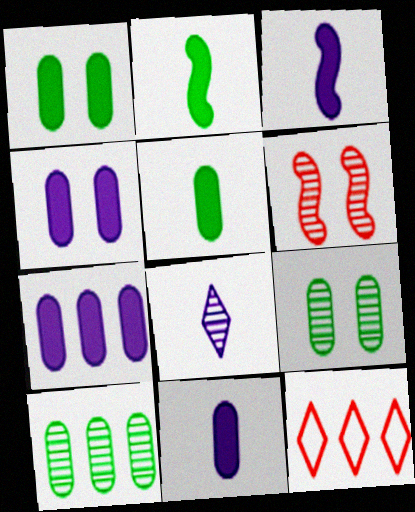[[3, 9, 12], 
[4, 7, 11], 
[6, 8, 10]]